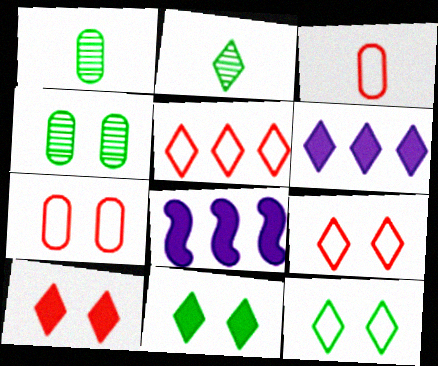[[1, 8, 9], 
[2, 6, 9], 
[2, 7, 8]]